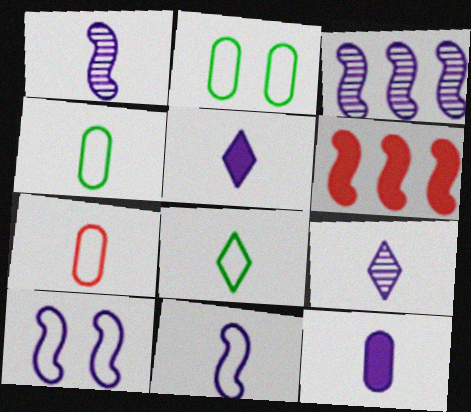[[2, 6, 9], 
[7, 8, 11], 
[9, 11, 12]]